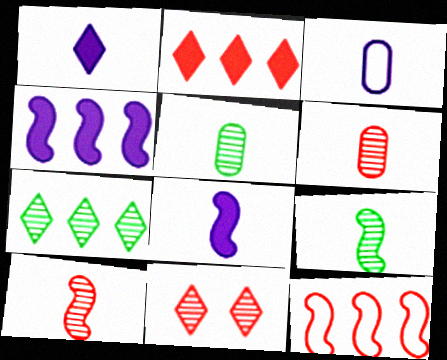[]